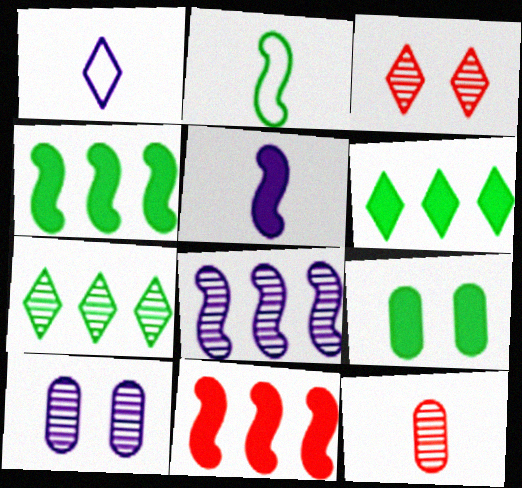[[1, 3, 6], 
[2, 7, 9]]